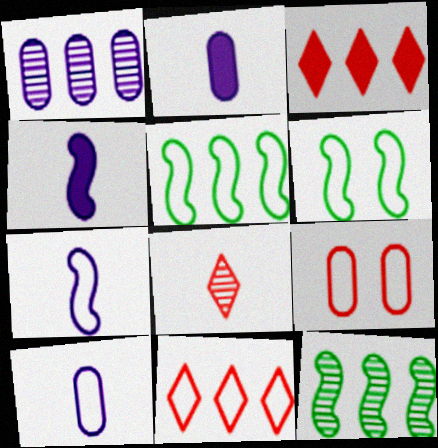[[1, 3, 5], 
[6, 10, 11]]